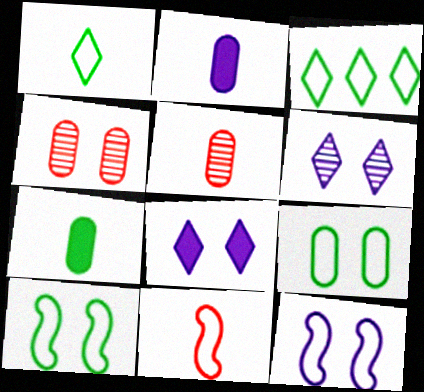[[4, 8, 10]]